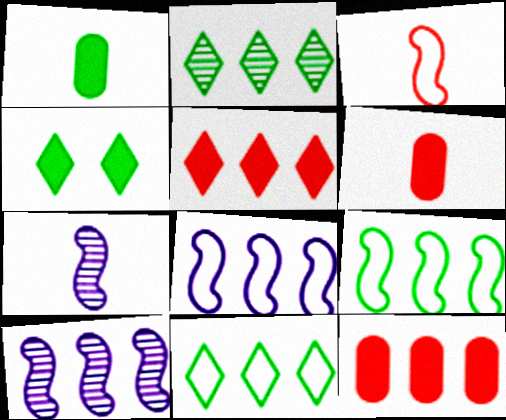[[2, 8, 12], 
[10, 11, 12]]